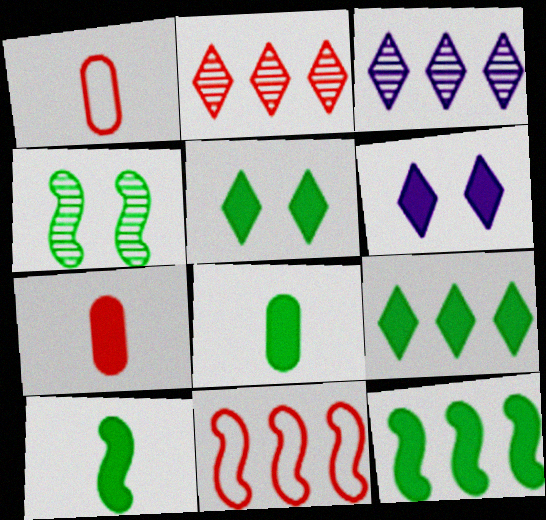[[5, 8, 12], 
[6, 7, 12]]